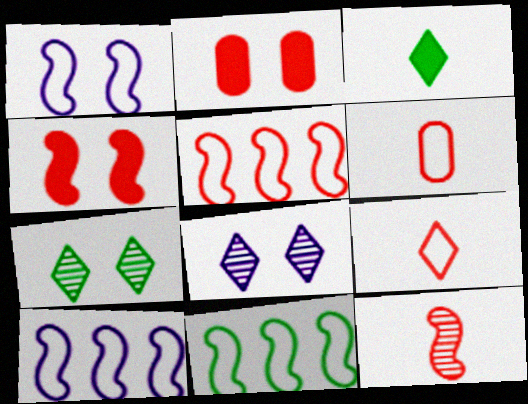[[1, 2, 7], 
[4, 5, 12], 
[5, 10, 11]]